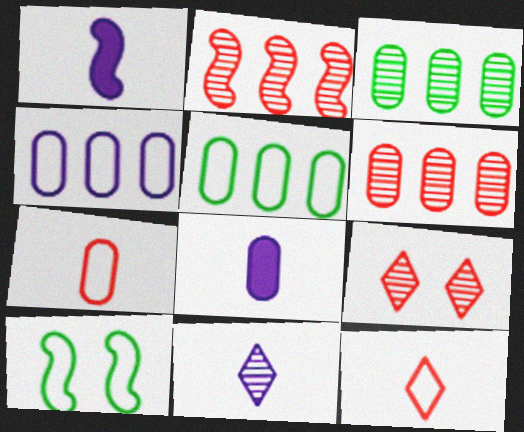[[1, 2, 10], 
[1, 5, 9], 
[4, 10, 12]]